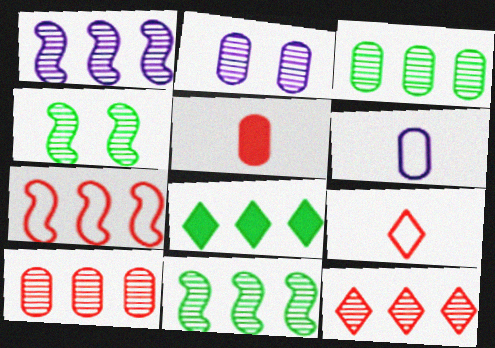[[1, 3, 12]]